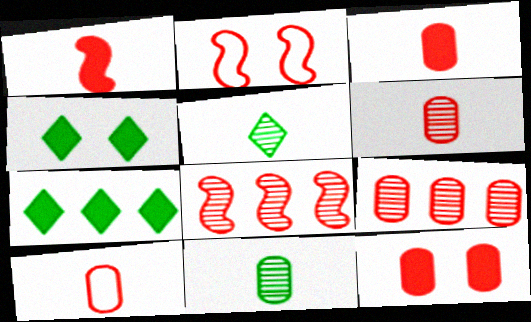[[1, 2, 8], 
[3, 6, 10], 
[9, 10, 12]]